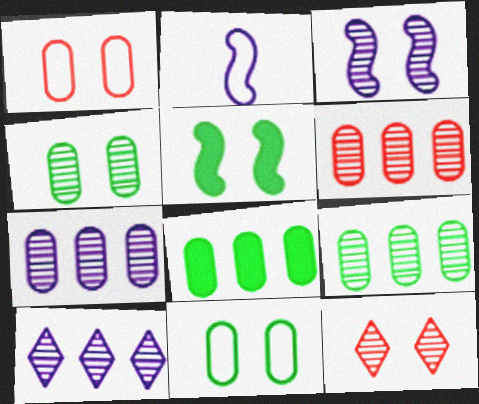[[2, 8, 12], 
[3, 4, 12], 
[6, 7, 9]]